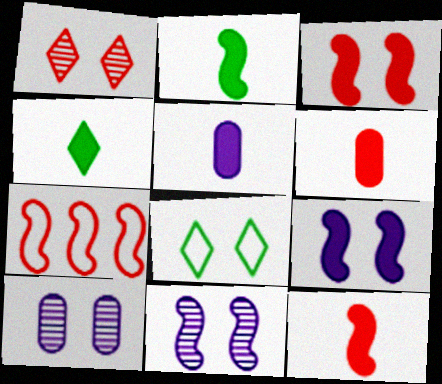[[1, 6, 7], 
[2, 7, 11], 
[3, 8, 10], 
[4, 5, 12], 
[4, 7, 10]]